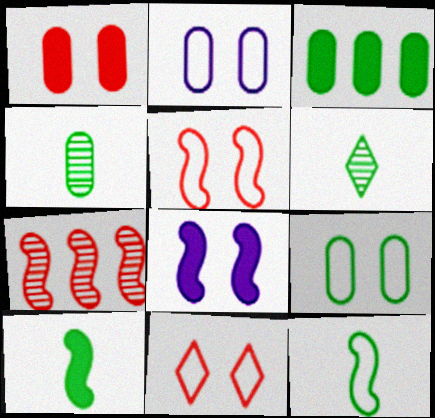[[3, 4, 9], 
[7, 8, 12]]